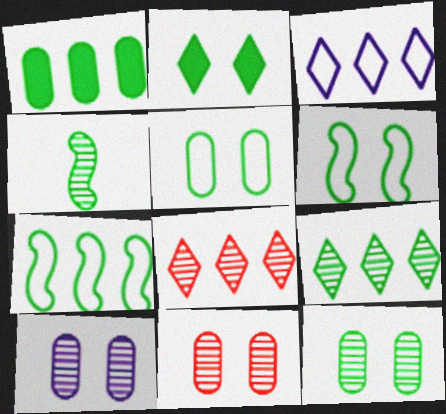[[1, 7, 9], 
[2, 6, 12], 
[4, 8, 10], 
[4, 9, 12], 
[10, 11, 12]]